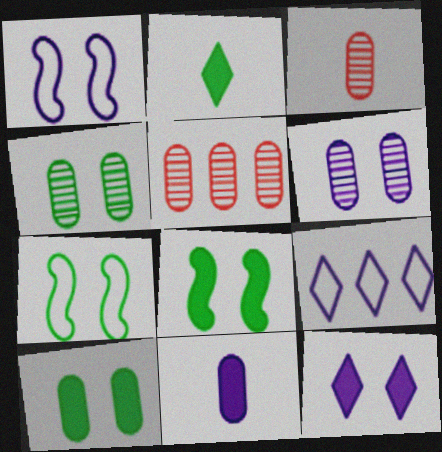[[1, 2, 5], 
[1, 6, 12], 
[3, 8, 9]]